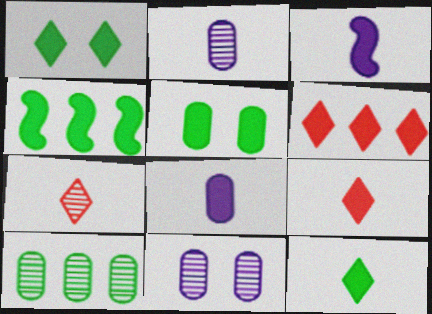[[3, 5, 6], 
[4, 5, 12]]